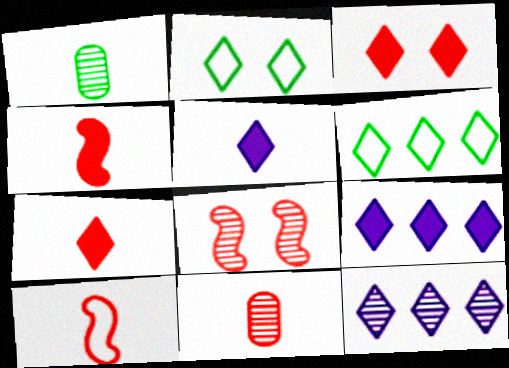[[1, 5, 10], 
[1, 8, 12], 
[2, 7, 12], 
[7, 10, 11]]